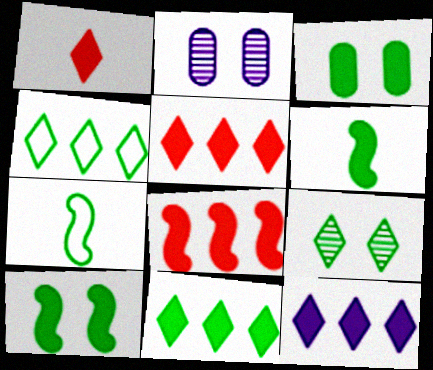[[2, 5, 7], 
[3, 6, 11], 
[5, 11, 12]]